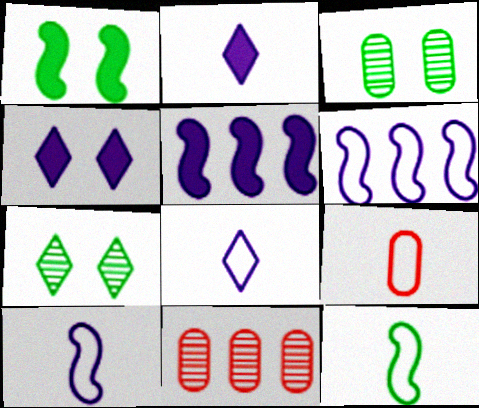[[1, 8, 11], 
[4, 11, 12], 
[5, 7, 9], 
[8, 9, 12]]